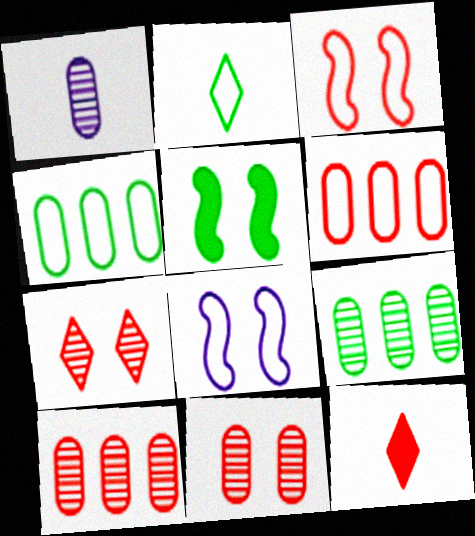[[1, 9, 11], 
[2, 5, 9], 
[2, 6, 8], 
[3, 10, 12], 
[8, 9, 12]]